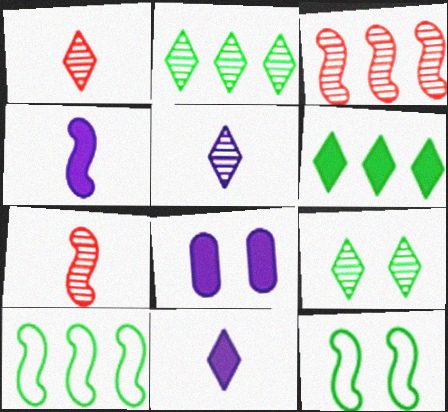[[1, 8, 10], 
[3, 4, 12]]